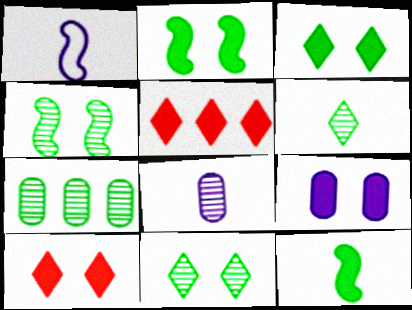[[1, 7, 10], 
[2, 9, 10], 
[4, 6, 7], 
[5, 9, 12]]